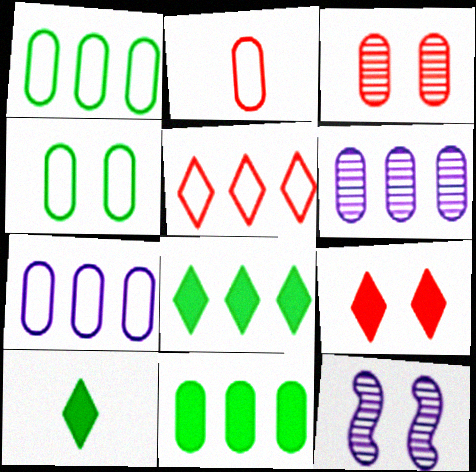[[2, 4, 7], 
[2, 8, 12], 
[4, 9, 12]]